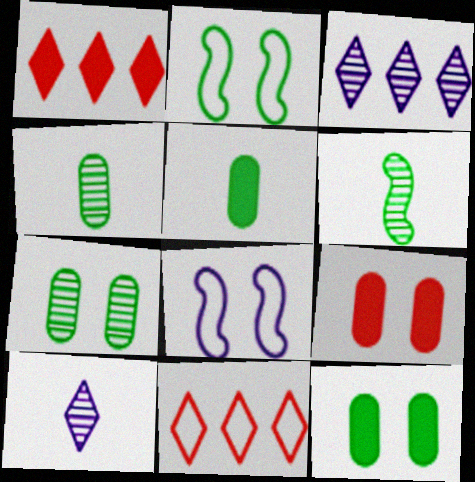[[1, 4, 8]]